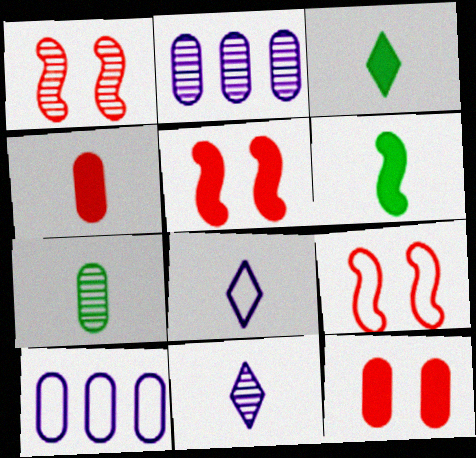[[1, 3, 10], 
[1, 5, 9], 
[2, 3, 9], 
[7, 10, 12]]